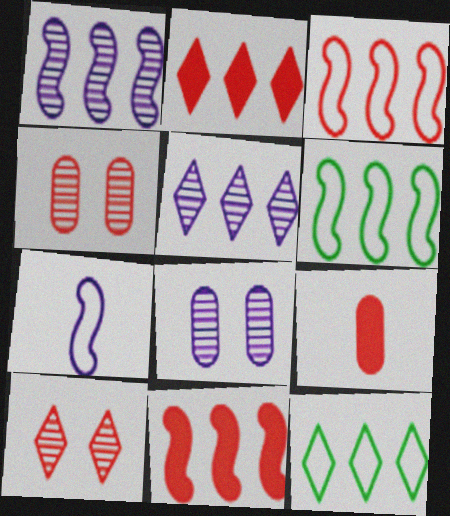[[1, 6, 11], 
[2, 5, 12], 
[3, 9, 10]]